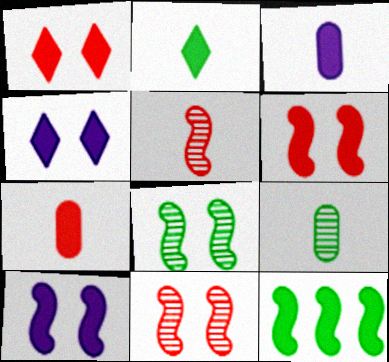[[1, 3, 12], 
[4, 7, 12]]